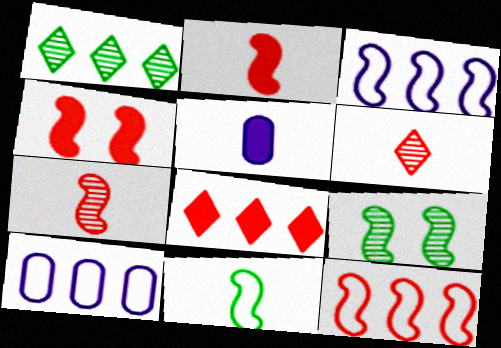[[2, 3, 9], 
[4, 7, 12], 
[5, 6, 11]]